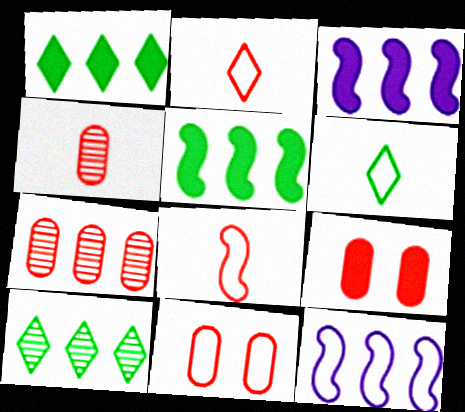[[1, 7, 12], 
[6, 11, 12]]